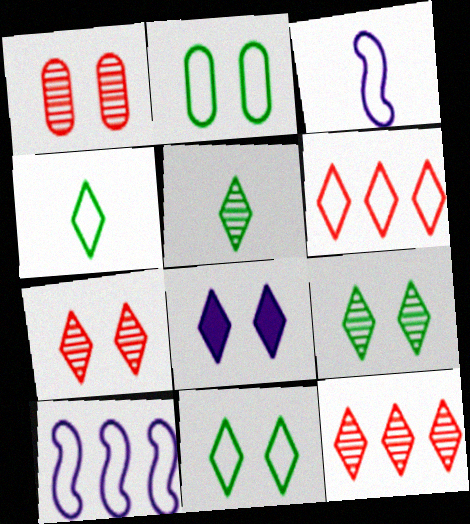[[2, 3, 6], 
[4, 8, 12], 
[5, 6, 8], 
[7, 8, 11]]